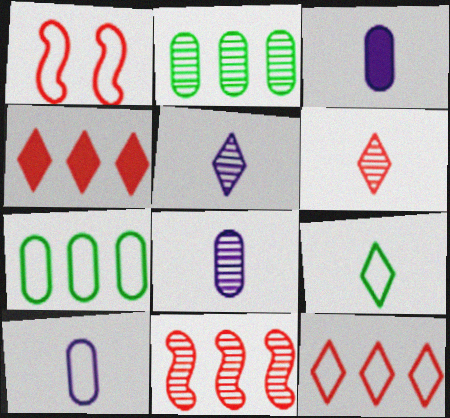[[3, 8, 10]]